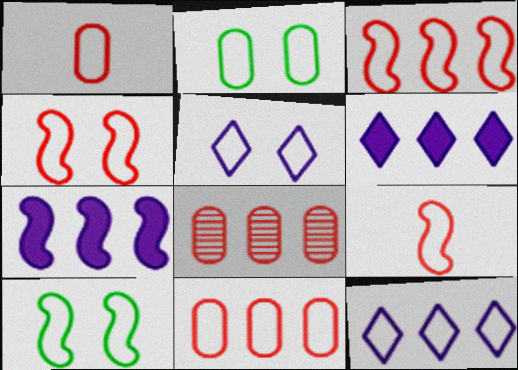[[1, 10, 12], 
[2, 4, 5], 
[2, 9, 12], 
[3, 4, 9]]